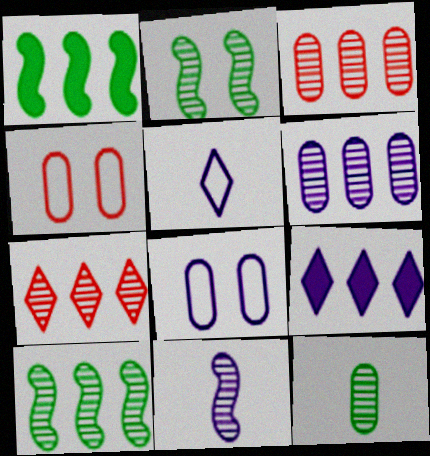[[6, 7, 10], 
[8, 9, 11]]